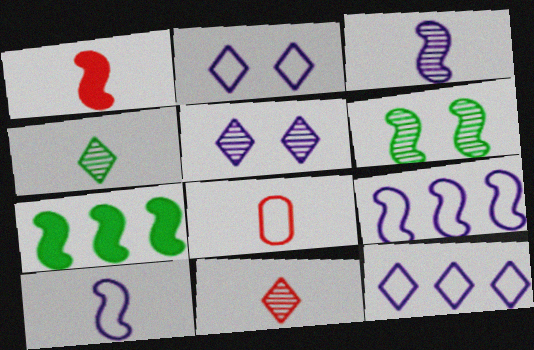[[1, 6, 9], 
[1, 8, 11], 
[5, 7, 8]]